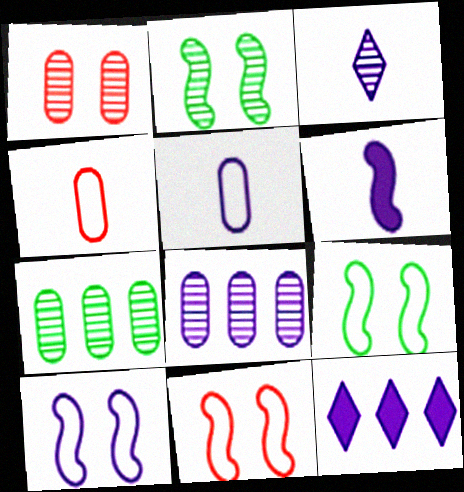[[2, 4, 12], 
[3, 5, 6], 
[9, 10, 11]]